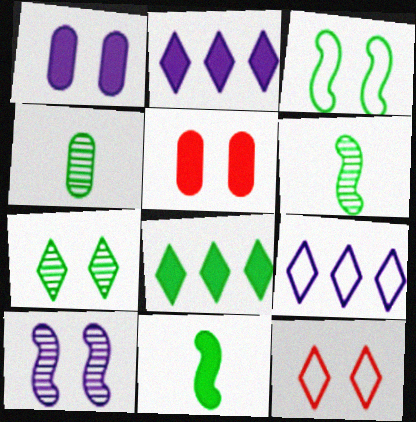[[2, 5, 11], 
[3, 4, 8], 
[5, 6, 9]]